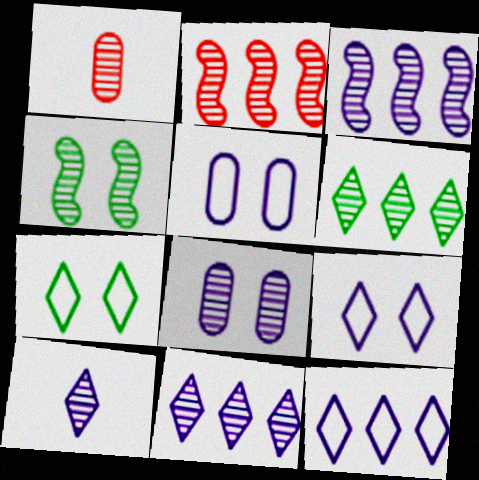[[1, 4, 11], 
[3, 8, 10]]